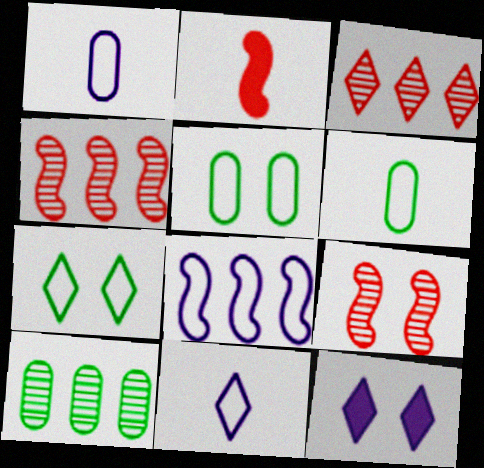[[4, 6, 12], 
[5, 9, 12]]